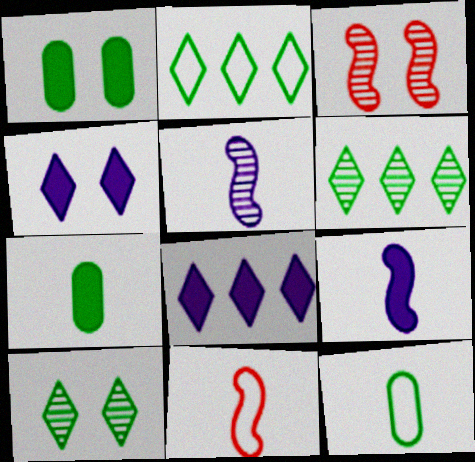[[3, 8, 12]]